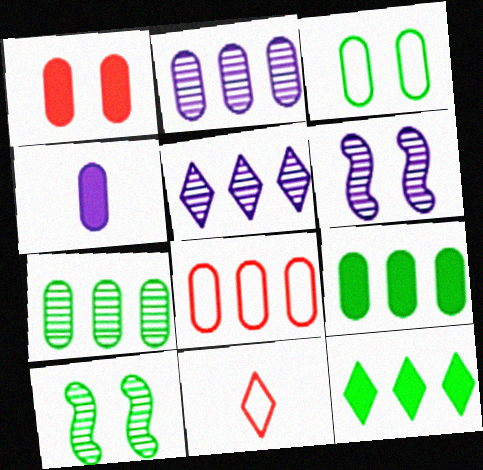[[1, 4, 9], 
[2, 8, 9], 
[6, 9, 11]]